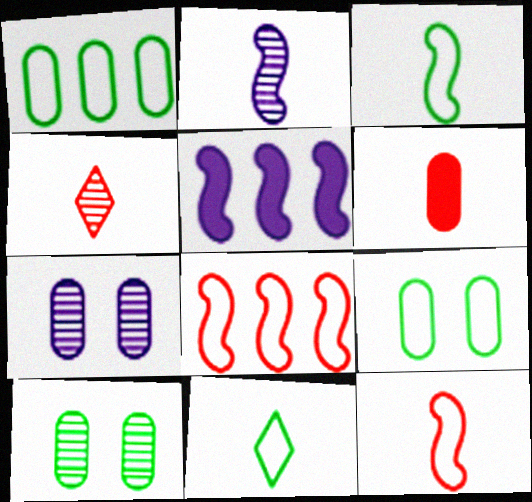[[1, 6, 7], 
[2, 6, 11], 
[4, 5, 9], 
[4, 6, 12]]